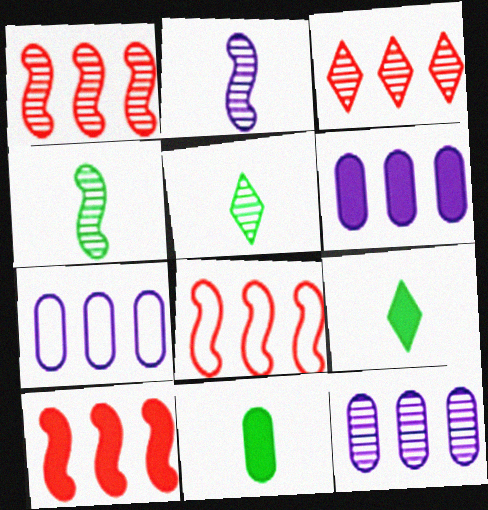[[1, 8, 10], 
[6, 7, 12]]